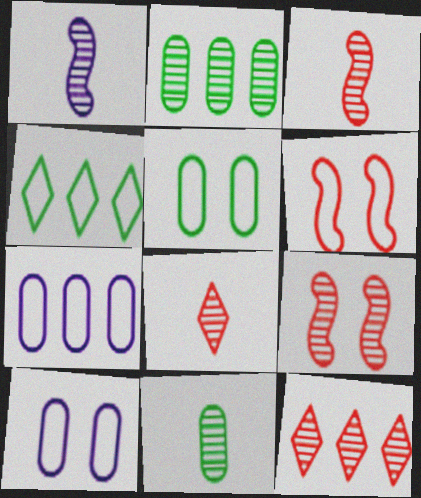[[1, 8, 11]]